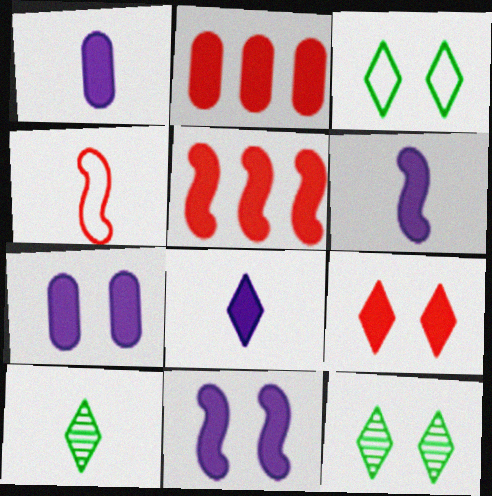[[1, 4, 10], 
[1, 6, 8]]